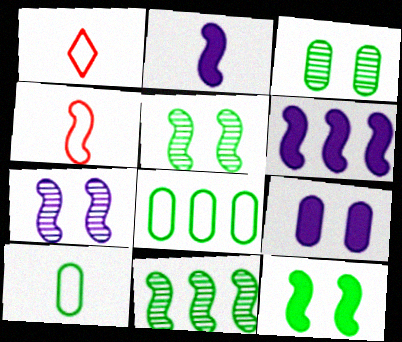[[1, 3, 6], 
[1, 9, 11], 
[4, 5, 6]]